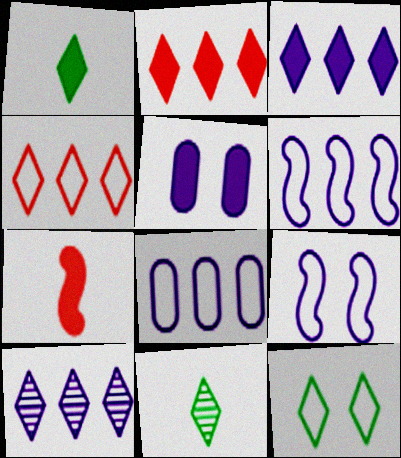[]